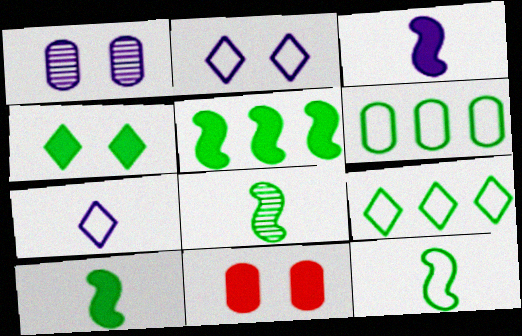[[4, 6, 8], 
[8, 10, 12]]